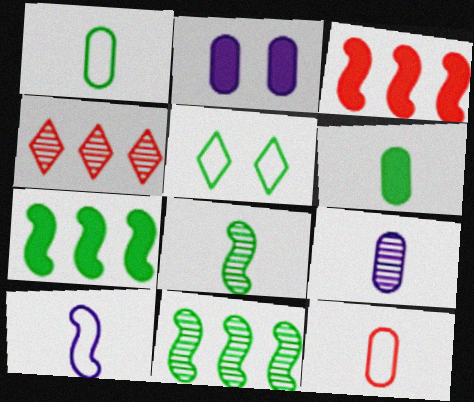[[3, 5, 9], 
[5, 6, 11], 
[6, 9, 12]]